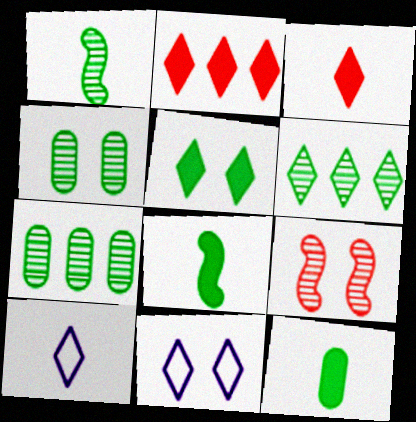[[1, 4, 6], 
[3, 6, 11]]